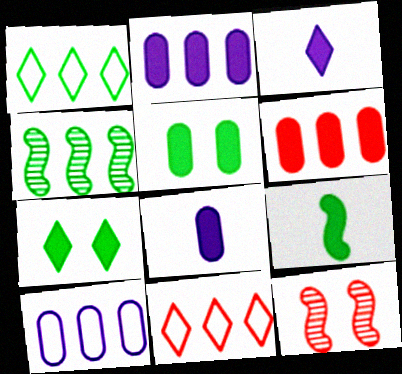[[1, 8, 12], 
[2, 4, 11], 
[5, 6, 8]]